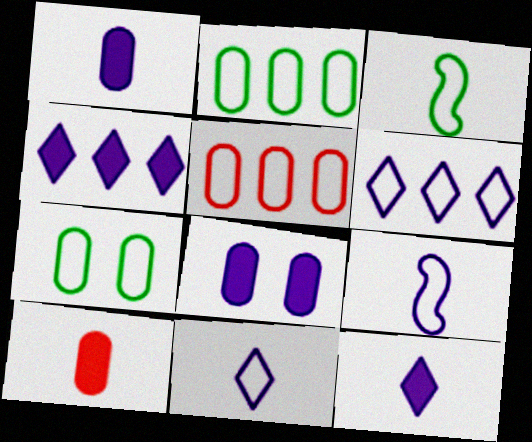[]